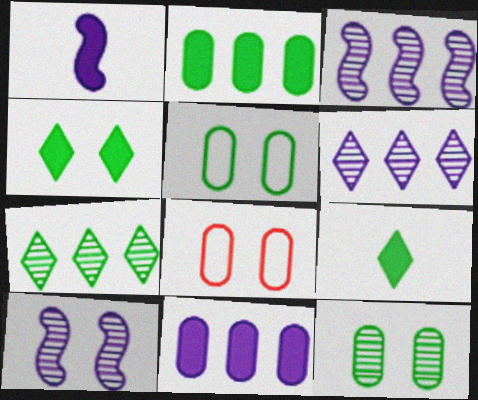[[1, 7, 8], 
[3, 8, 9], 
[4, 8, 10]]